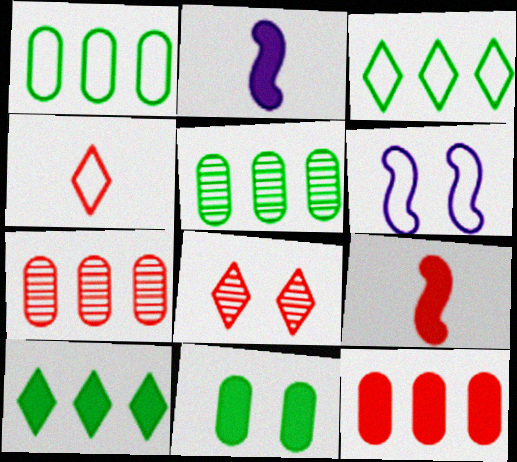[[1, 2, 8], 
[1, 4, 6], 
[6, 8, 11]]